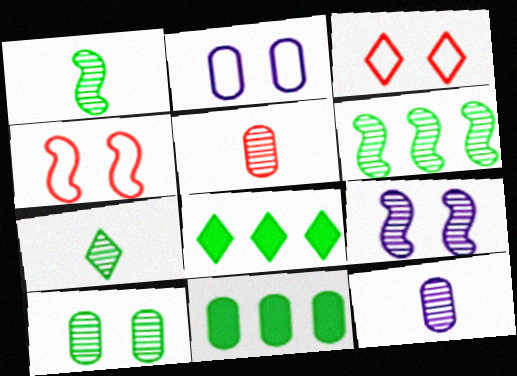[[2, 5, 11], 
[4, 8, 12], 
[6, 7, 10]]